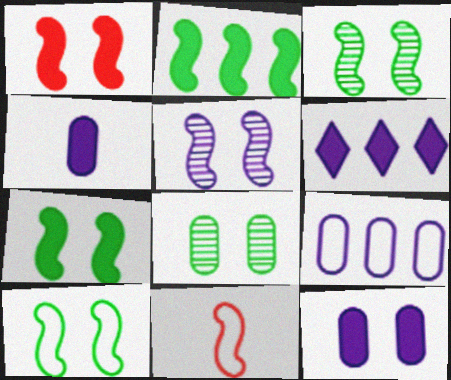[[1, 5, 10], 
[2, 5, 11], 
[3, 7, 10], 
[6, 8, 11]]